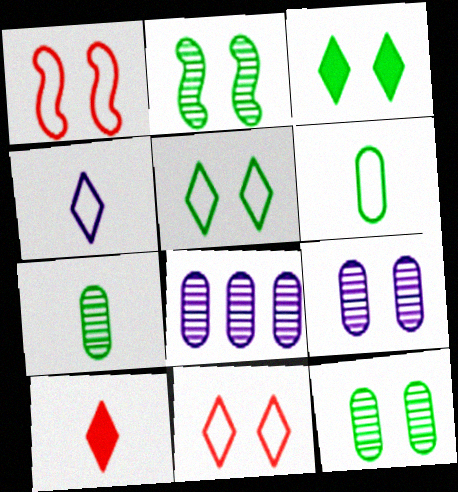[[1, 3, 9]]